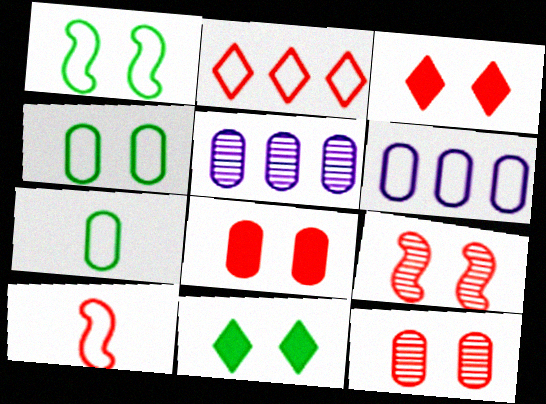[[5, 7, 8], 
[5, 10, 11]]